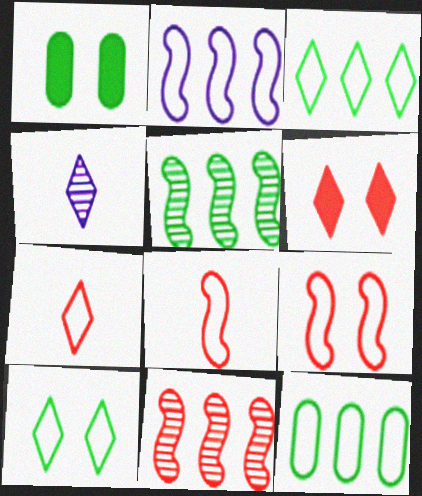[[3, 4, 6]]